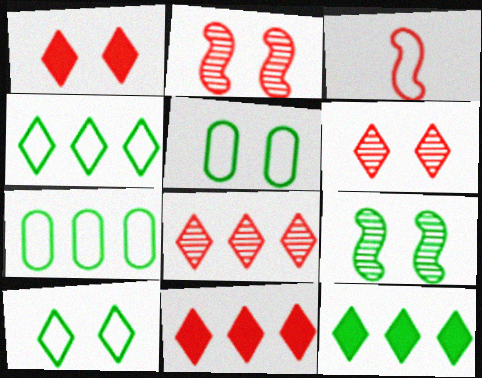[]